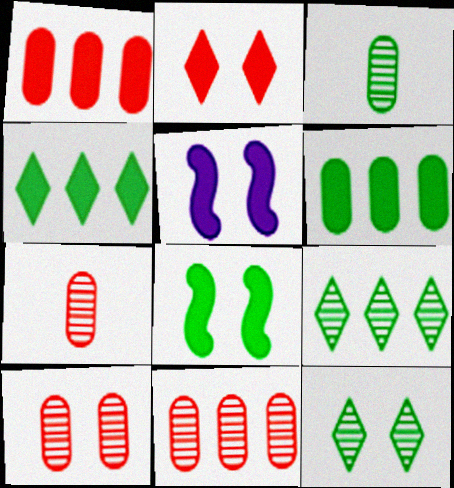[[7, 10, 11]]